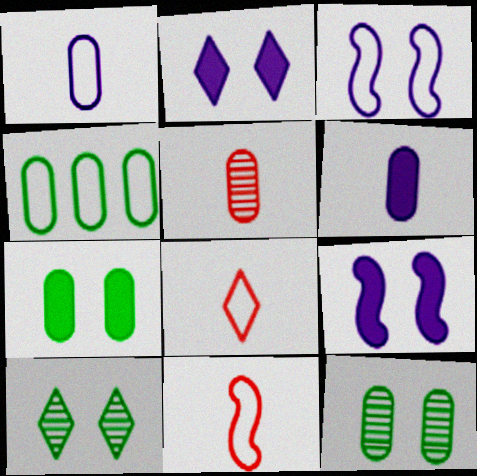[[3, 4, 8]]